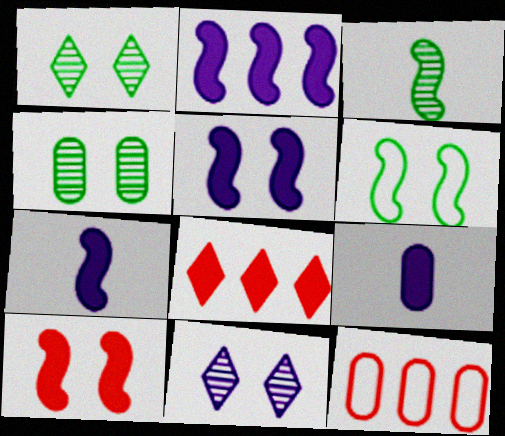[[1, 7, 12], 
[2, 5, 7], 
[4, 9, 12]]